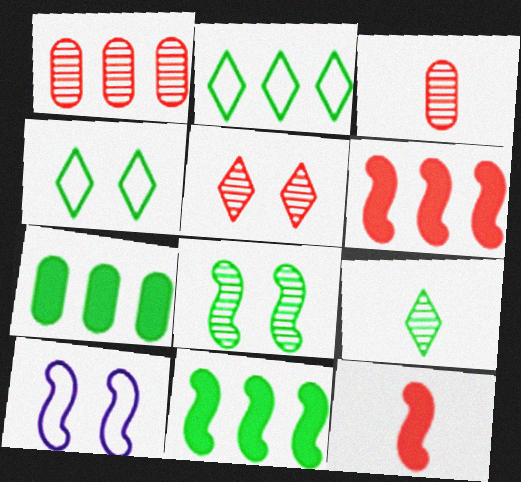[]